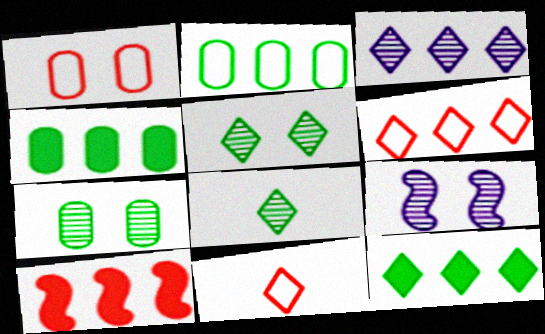[[2, 3, 10], 
[3, 6, 12], 
[4, 9, 11]]